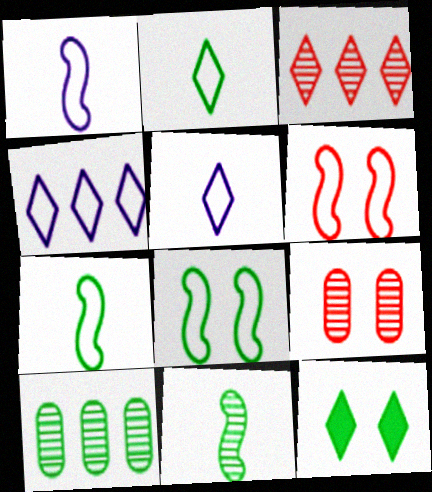[[3, 5, 12], 
[7, 10, 12]]